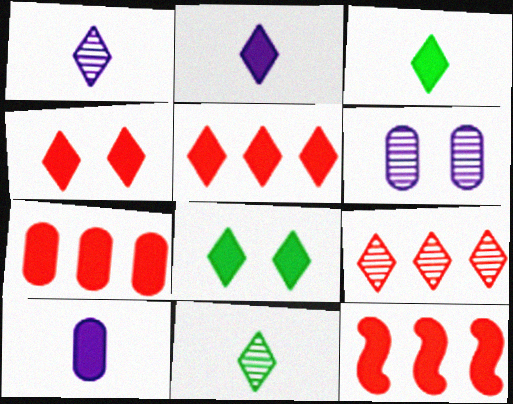[[2, 5, 8], 
[5, 7, 12], 
[8, 10, 12]]